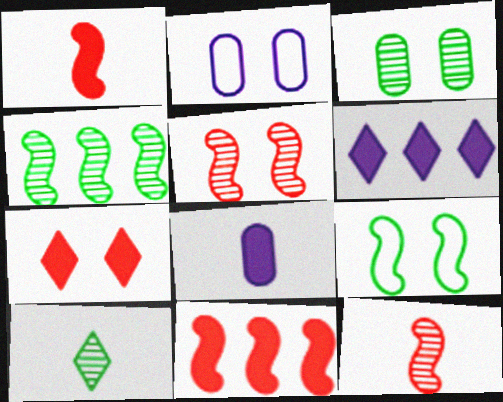[[2, 10, 11], 
[3, 4, 10]]